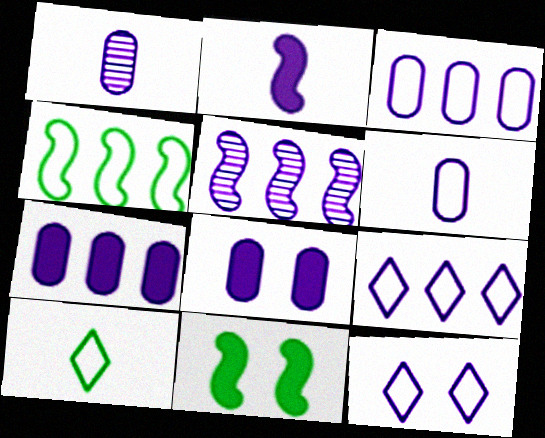[[1, 3, 8], 
[5, 7, 9]]